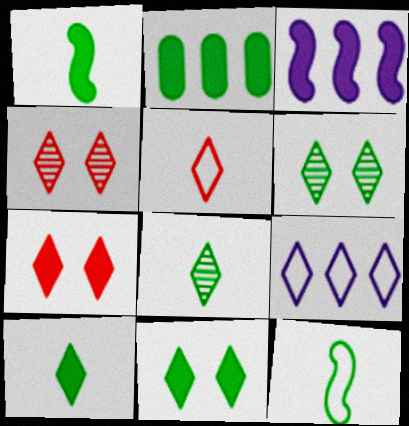[[1, 2, 11], 
[2, 6, 12], 
[4, 9, 10], 
[7, 8, 9]]